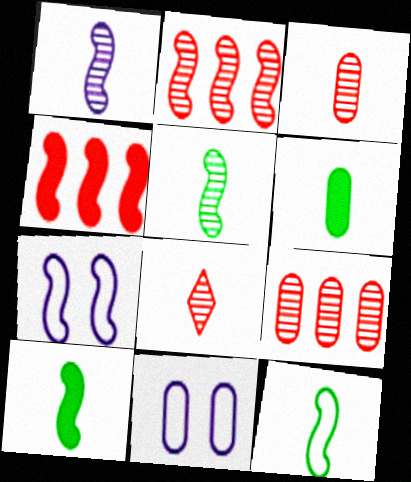[[2, 7, 10], 
[4, 5, 7], 
[5, 10, 12], 
[6, 9, 11]]